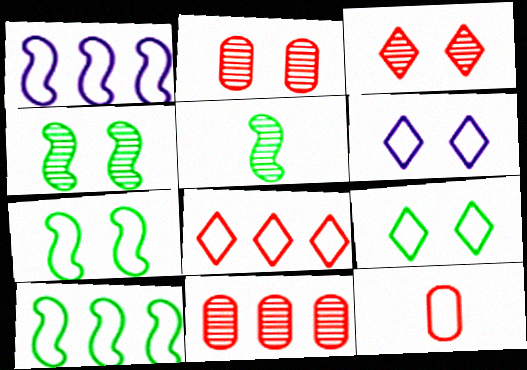[[1, 9, 12], 
[6, 10, 12]]